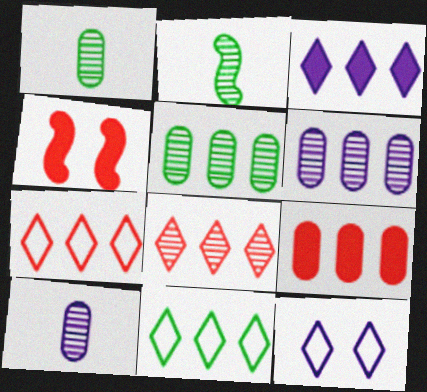[[2, 9, 12], 
[3, 8, 11], 
[4, 10, 11]]